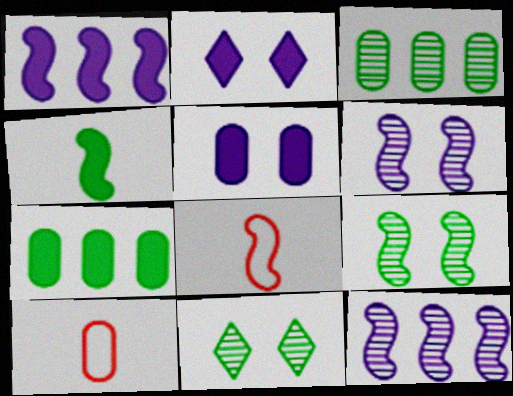[[1, 8, 9], 
[1, 10, 11], 
[2, 3, 8], 
[3, 5, 10]]